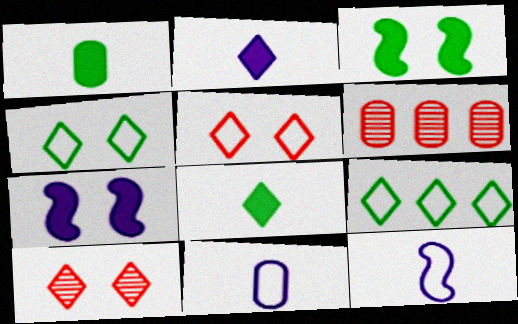[[2, 9, 10]]